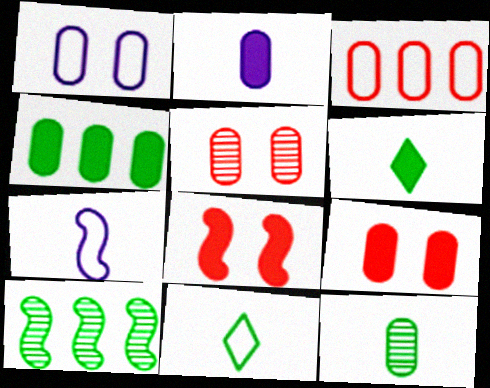[[2, 4, 9], 
[7, 8, 10]]